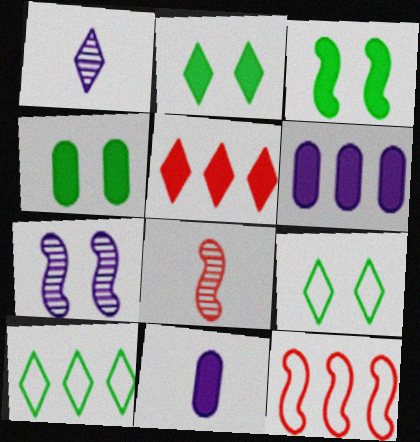[[1, 4, 12], 
[1, 5, 9], 
[2, 3, 4], 
[3, 5, 11], 
[6, 8, 9]]